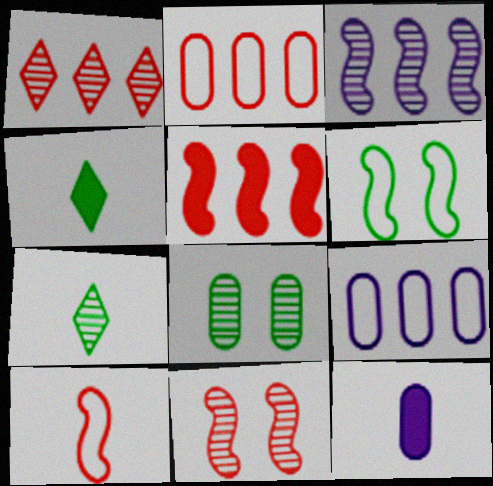[[1, 2, 5], 
[1, 6, 12], 
[2, 8, 12], 
[4, 9, 11], 
[5, 10, 11], 
[7, 10, 12]]